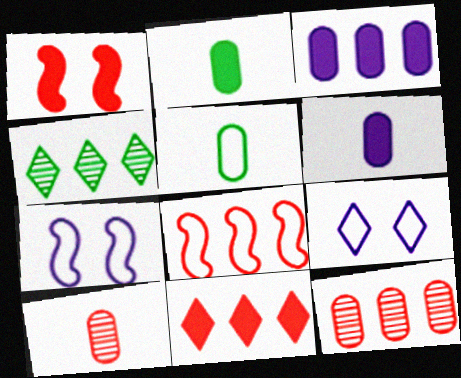[[3, 4, 8], 
[5, 6, 10], 
[5, 8, 9], 
[8, 11, 12]]